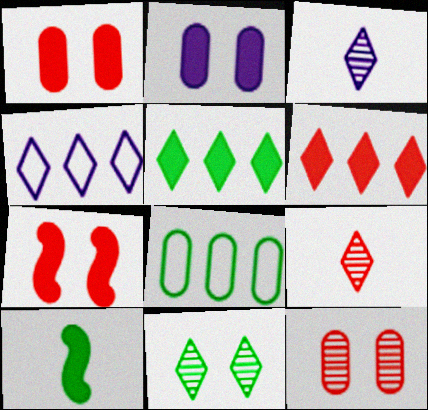[[2, 6, 10], 
[3, 7, 8], 
[4, 10, 12], 
[8, 10, 11]]